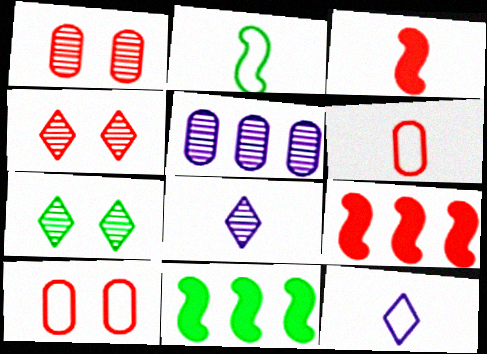[[1, 11, 12], 
[2, 6, 12], 
[4, 6, 9], 
[8, 10, 11]]